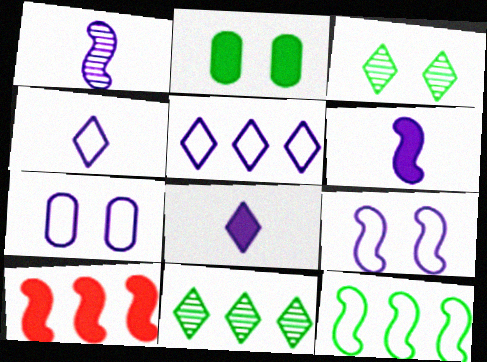[[2, 8, 10]]